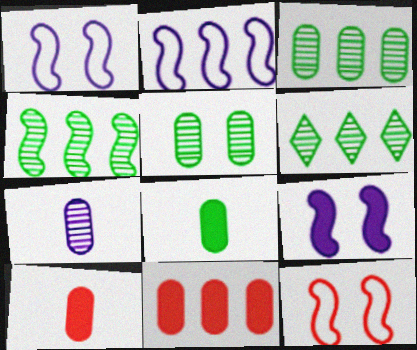[[1, 6, 10], 
[2, 6, 11], 
[3, 4, 6]]